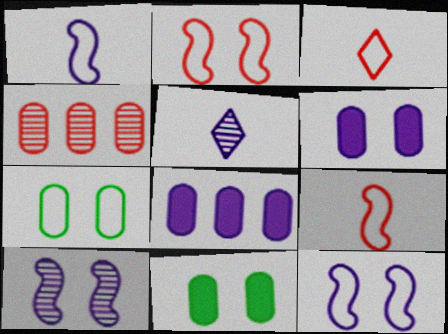[[5, 8, 12]]